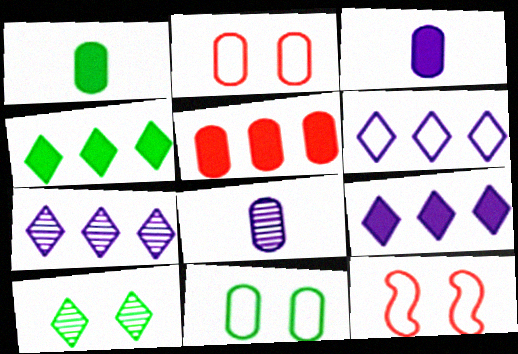[[1, 7, 12], 
[4, 8, 12], 
[5, 8, 11], 
[6, 7, 9]]